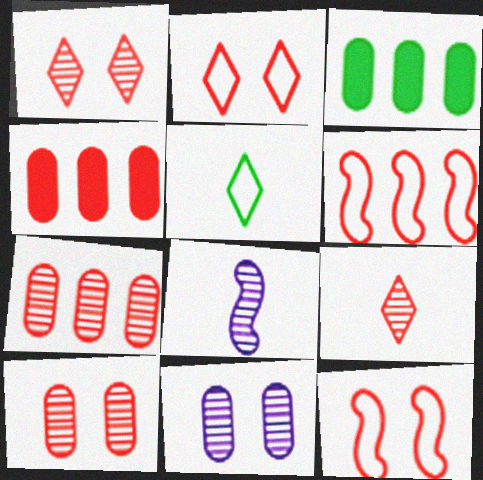[[2, 3, 8], 
[4, 9, 12]]